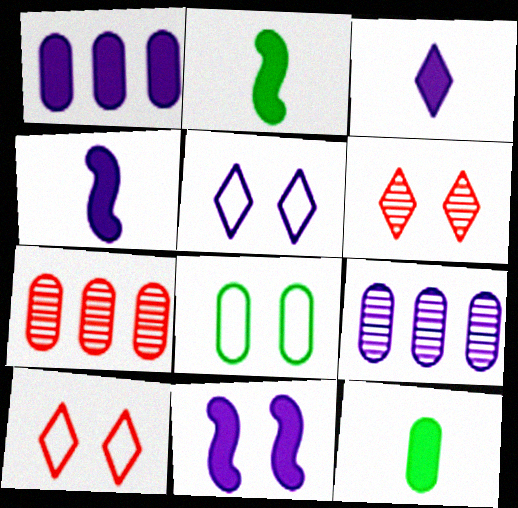[[1, 3, 11], 
[2, 5, 7], 
[2, 9, 10], 
[4, 5, 9], 
[6, 8, 11]]